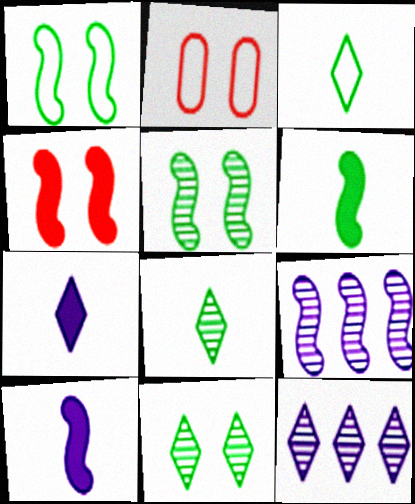[[2, 6, 12]]